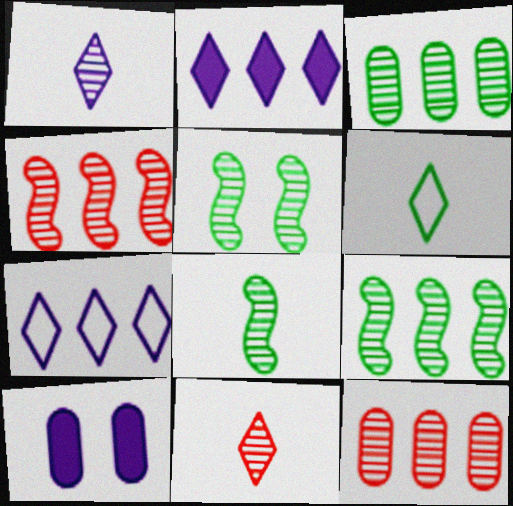[[1, 5, 12], 
[4, 6, 10], 
[5, 8, 9]]